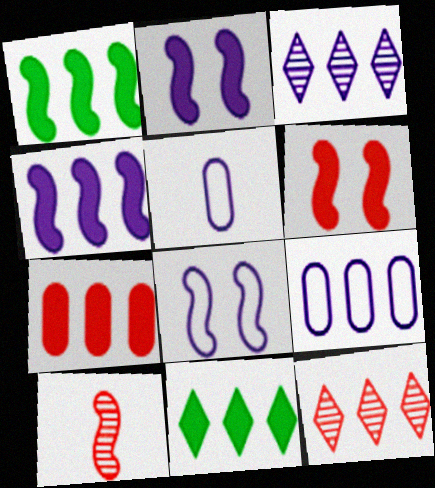[[1, 8, 10], 
[1, 9, 12], 
[2, 3, 5], 
[3, 4, 9], 
[4, 7, 11]]